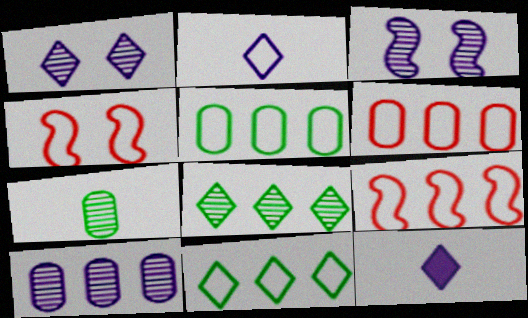[[2, 4, 5]]